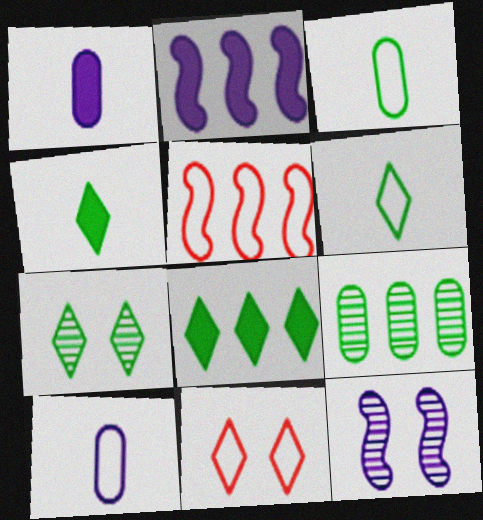[[1, 5, 7], 
[6, 7, 8]]